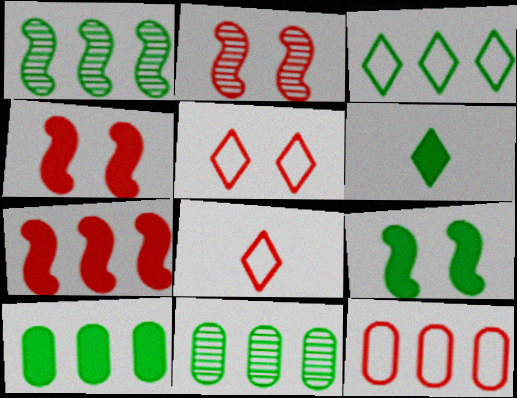[[1, 3, 10], 
[6, 9, 10]]